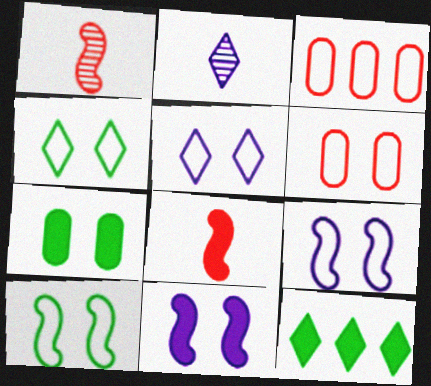[[4, 6, 9], 
[5, 6, 10]]